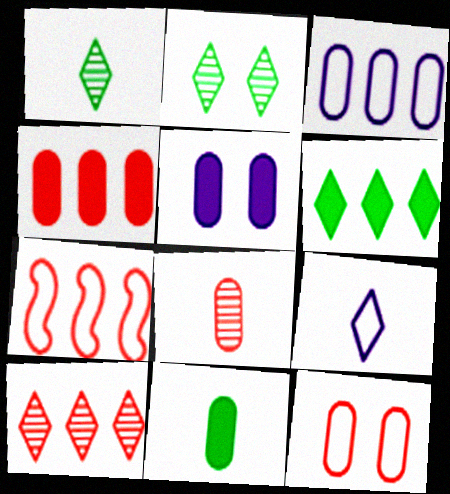[[1, 5, 7], 
[4, 5, 11], 
[4, 7, 10], 
[4, 8, 12]]